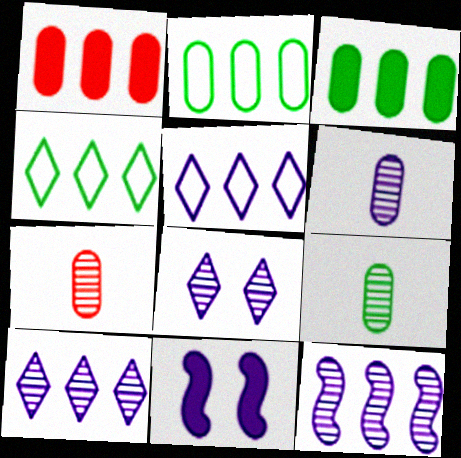[[1, 4, 12], 
[4, 7, 11], 
[5, 6, 11], 
[6, 7, 9], 
[6, 8, 12]]